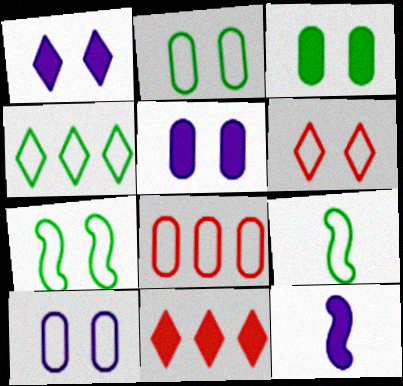[[2, 4, 9], 
[3, 11, 12], 
[6, 7, 10]]